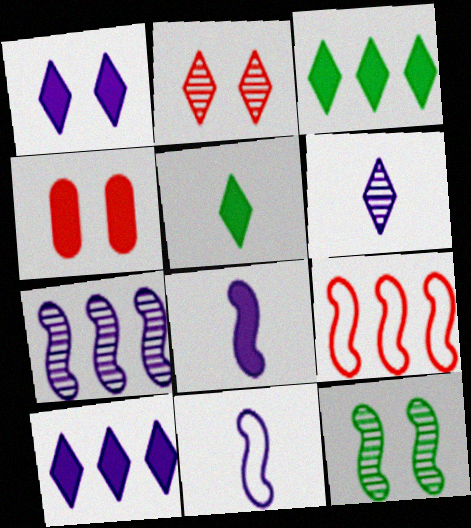[[3, 4, 8], 
[8, 9, 12]]